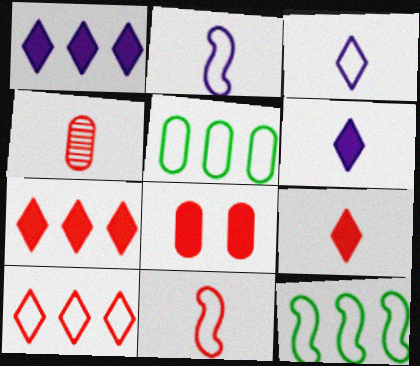[[4, 9, 11]]